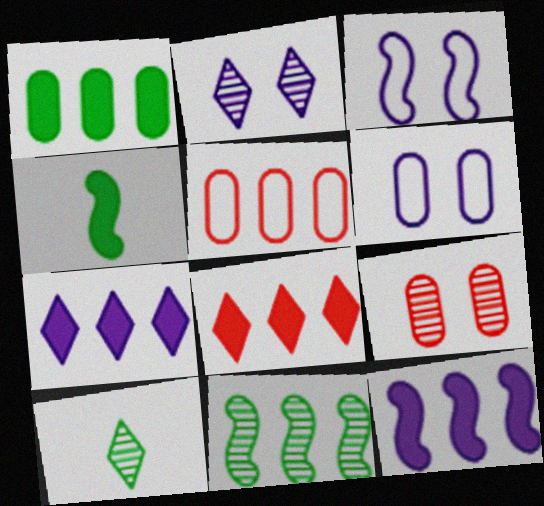[[1, 8, 12], 
[2, 4, 5], 
[5, 7, 11]]